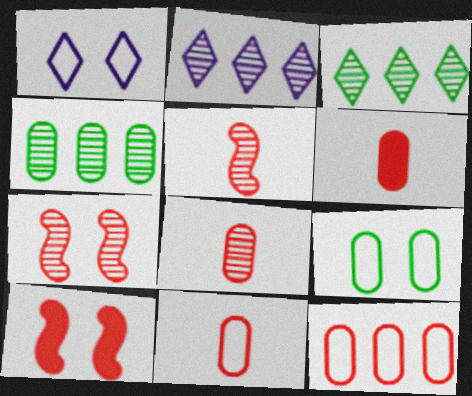[[6, 8, 11]]